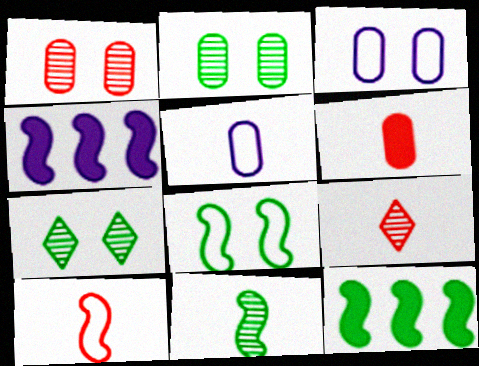[[3, 9, 12], 
[6, 9, 10], 
[8, 11, 12]]